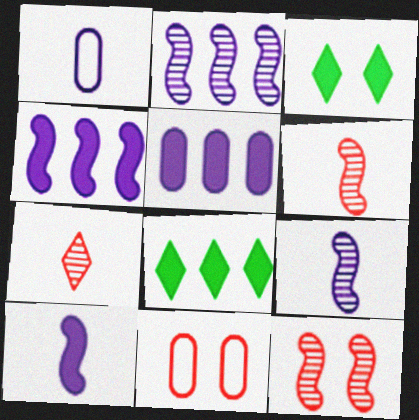[[1, 8, 12], 
[8, 9, 11]]